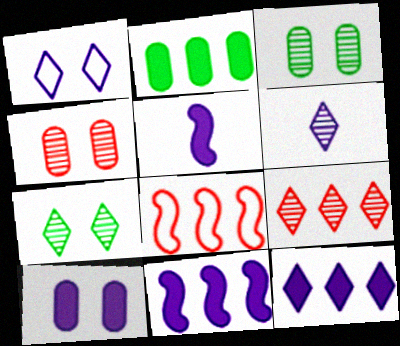[[1, 6, 12], 
[5, 10, 12], 
[6, 7, 9]]